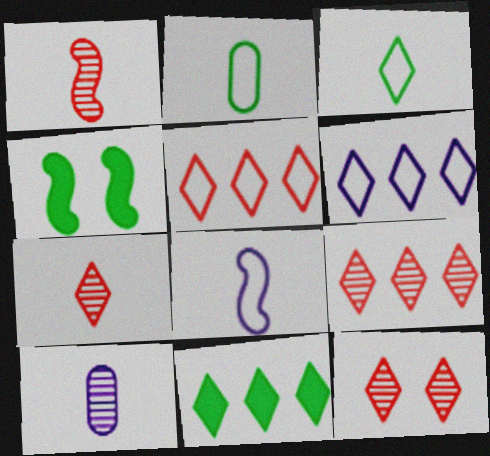[[4, 5, 10], 
[6, 9, 11], 
[7, 9, 12]]